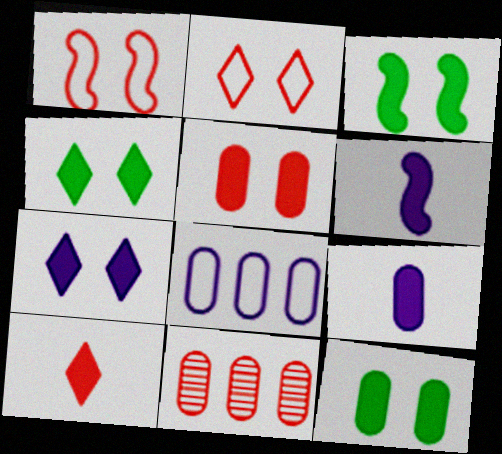[[1, 10, 11], 
[3, 4, 12], 
[3, 5, 7]]